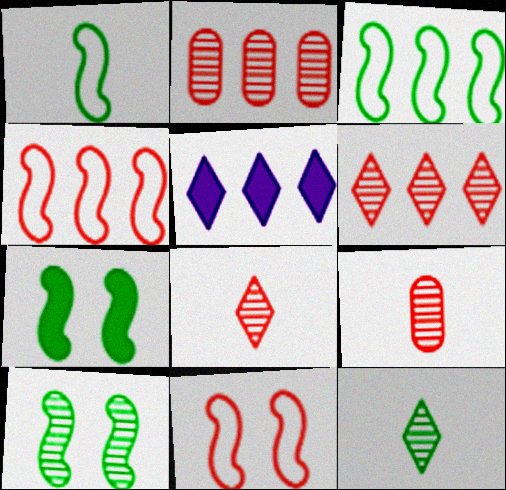[[2, 3, 5]]